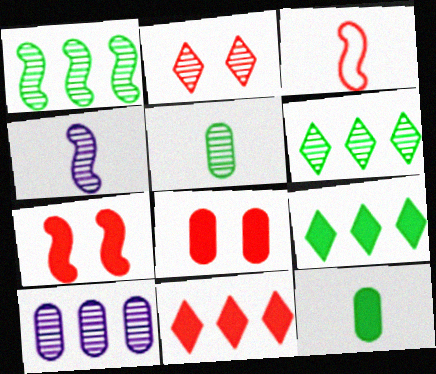[]